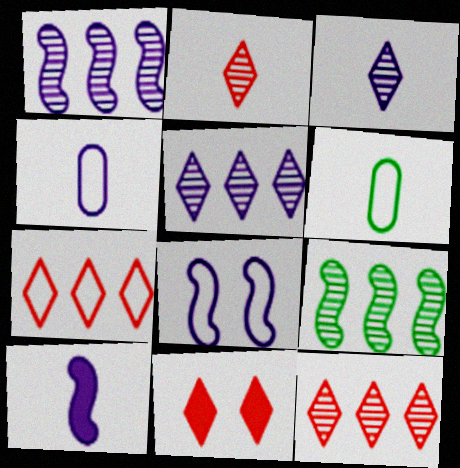[[1, 6, 11], 
[1, 8, 10], 
[2, 6, 10], 
[2, 7, 11], 
[3, 4, 10], 
[4, 9, 11], 
[6, 7, 8]]